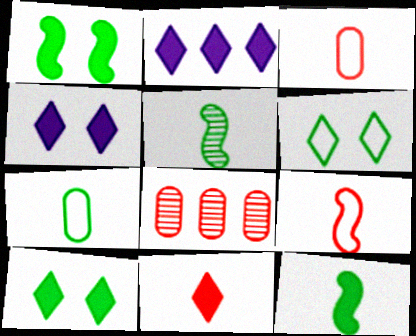[[2, 10, 11]]